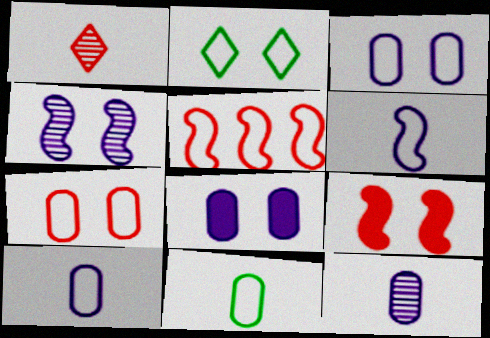[[2, 5, 10]]